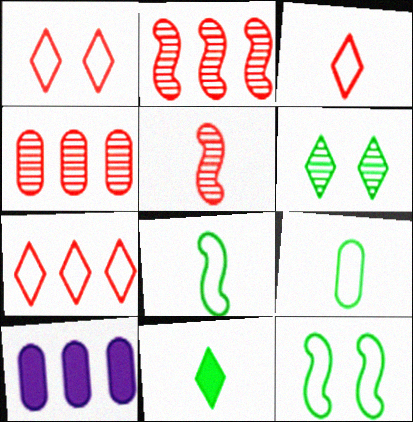[[1, 3, 7]]